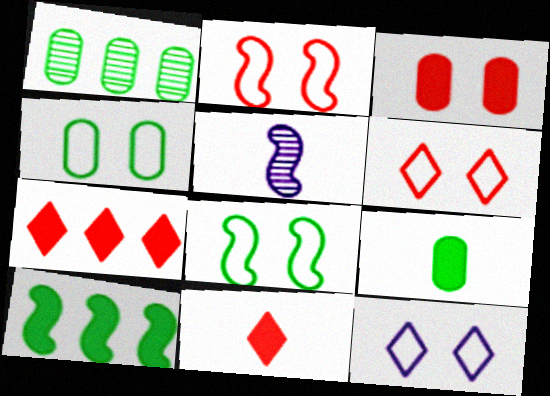[[1, 4, 9], 
[2, 4, 12], 
[2, 5, 10], 
[4, 5, 7]]